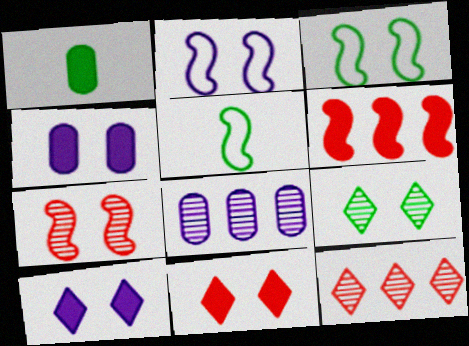[[1, 2, 12], 
[1, 6, 10], 
[4, 5, 12], 
[5, 8, 11]]